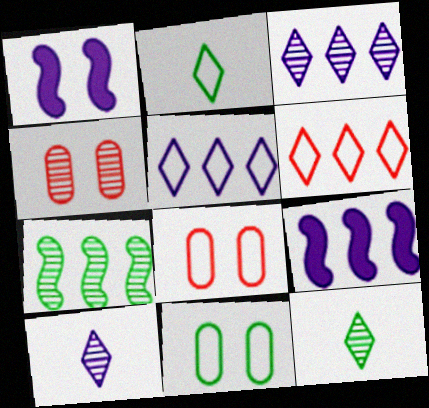[[2, 4, 9], 
[4, 7, 10], 
[8, 9, 12]]